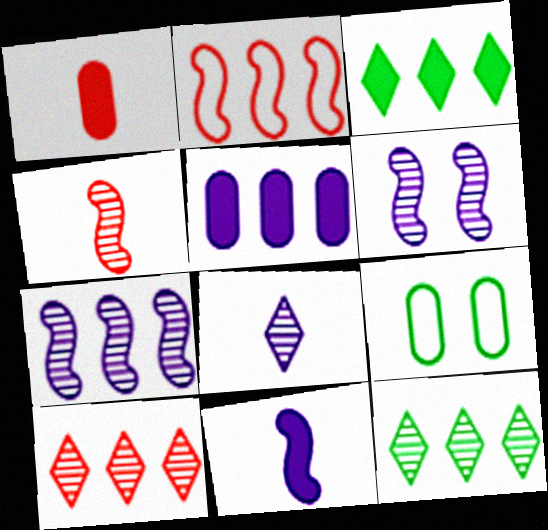[[2, 5, 12], 
[9, 10, 11]]